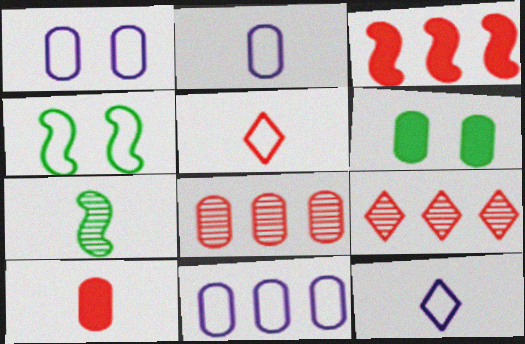[[1, 2, 11], 
[2, 6, 8], 
[4, 5, 11], 
[7, 10, 12]]